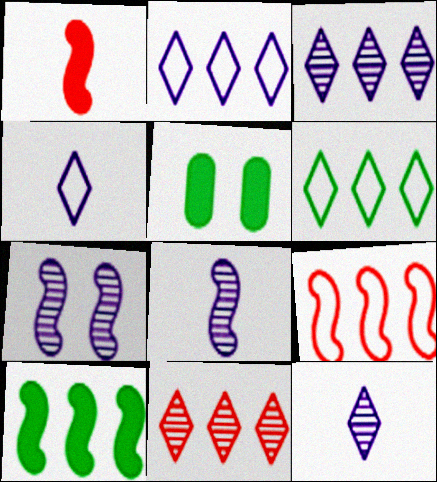[[5, 9, 12]]